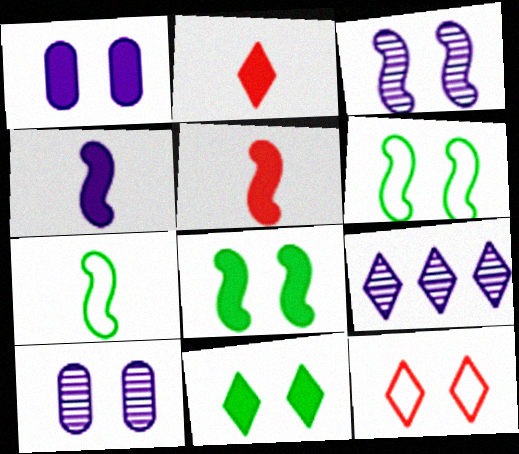[[8, 10, 12]]